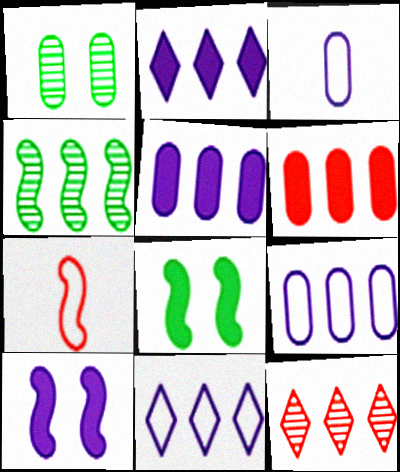[[1, 2, 7], 
[1, 3, 6], 
[3, 8, 12], 
[4, 6, 11], 
[4, 7, 10]]